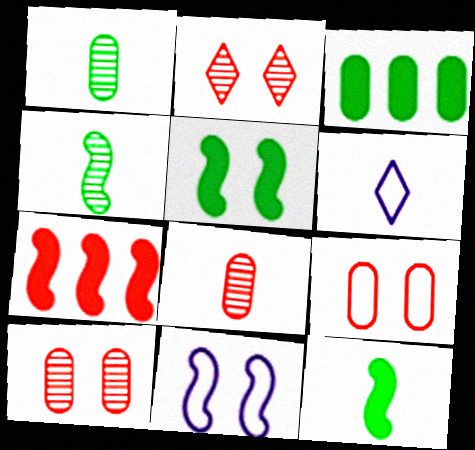[[4, 7, 11], 
[6, 8, 12]]